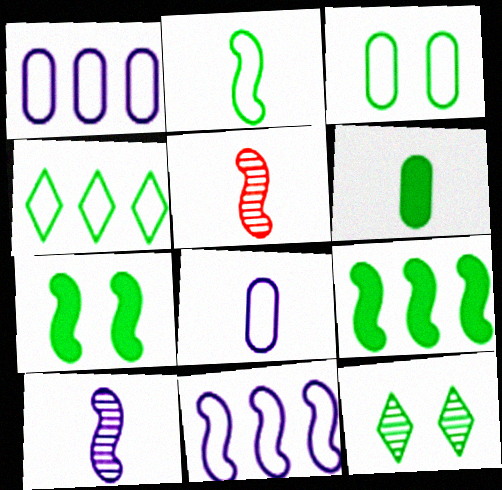[[2, 3, 4], 
[3, 7, 12], 
[5, 7, 11]]